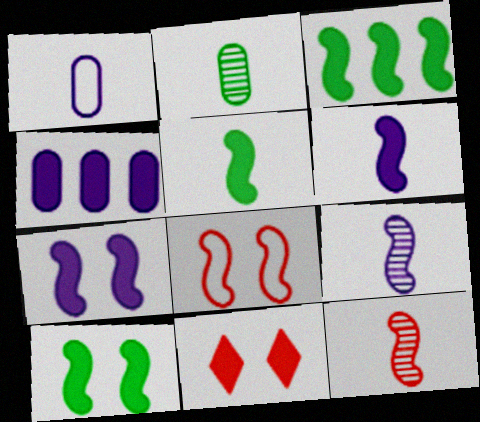[[3, 5, 10], 
[3, 8, 9], 
[4, 5, 11]]